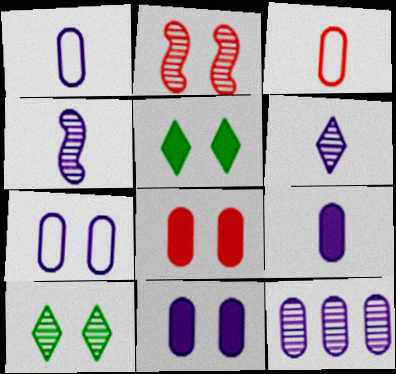[[1, 11, 12], 
[2, 5, 7], 
[7, 9, 12]]